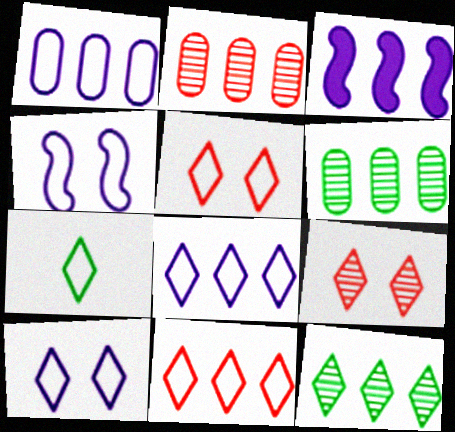[[3, 6, 11], 
[5, 7, 8], 
[7, 10, 11]]